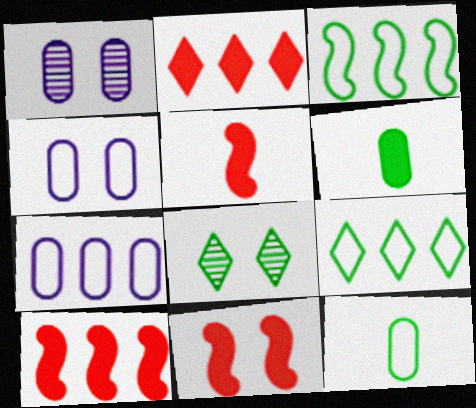[[1, 5, 9], 
[3, 6, 8], 
[4, 8, 11], 
[5, 7, 8], 
[5, 10, 11]]